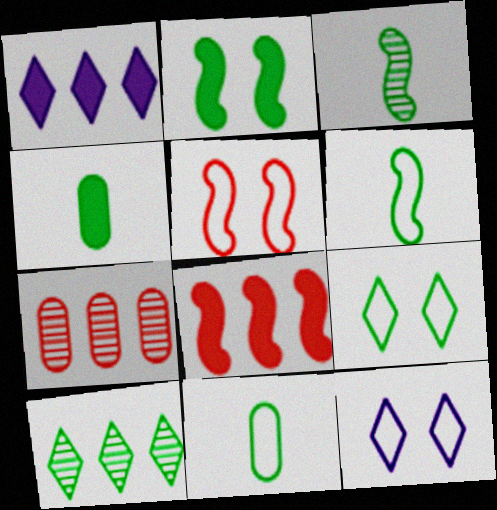[[2, 10, 11]]